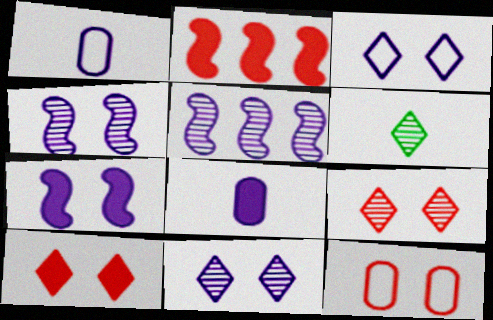[[3, 5, 8]]